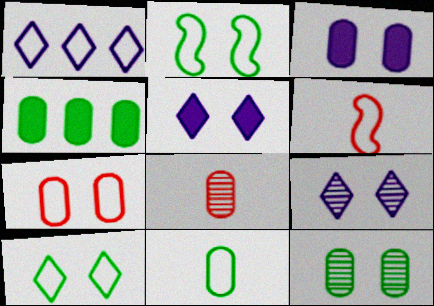[[3, 7, 12], 
[4, 6, 9], 
[4, 11, 12]]